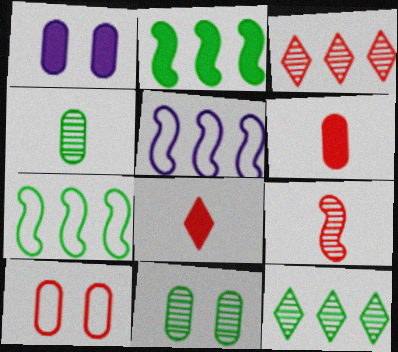[[1, 2, 8], 
[1, 10, 11], 
[5, 8, 11]]